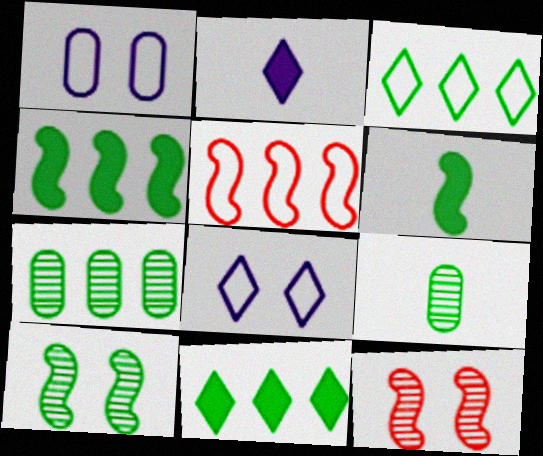[[3, 4, 7]]